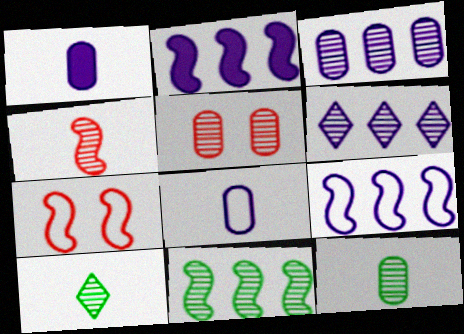[[3, 5, 12]]